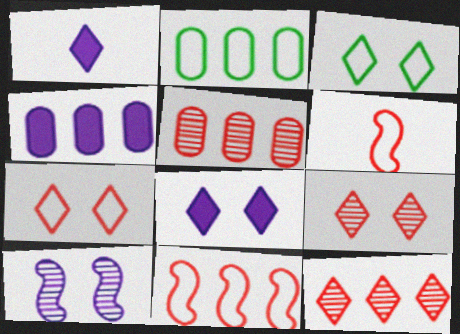[[1, 3, 12], 
[2, 4, 5], 
[3, 8, 9]]